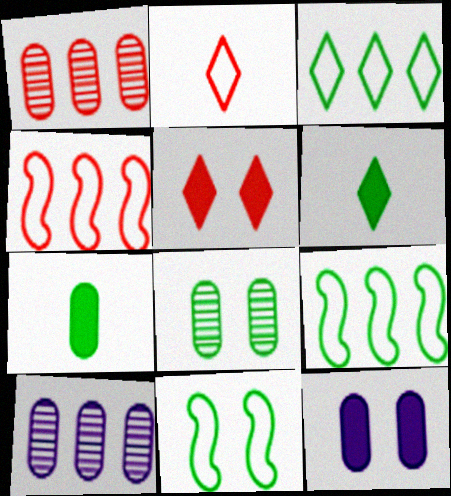[[6, 8, 9]]